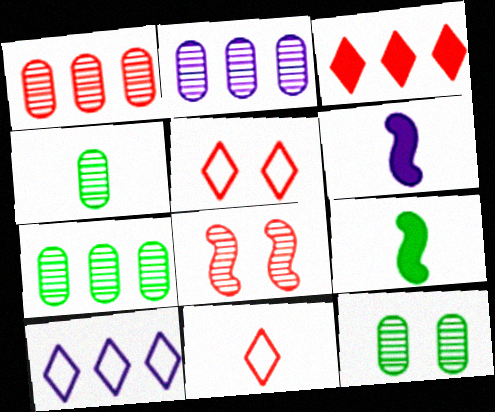[[1, 2, 7], 
[2, 5, 9], 
[4, 6, 11], 
[4, 7, 12], 
[5, 6, 7]]